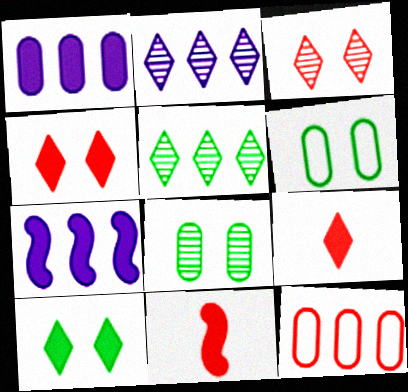[[1, 10, 11], 
[2, 6, 11], 
[3, 11, 12], 
[5, 7, 12]]